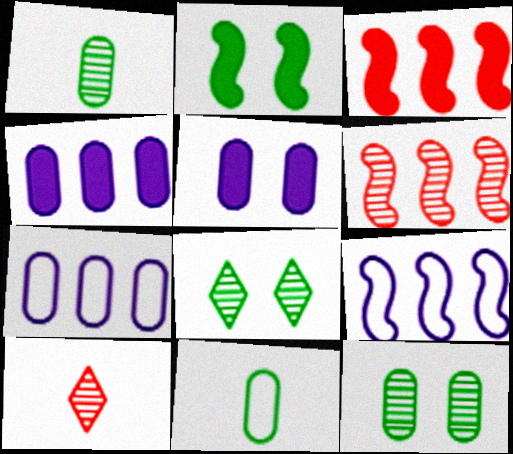[[2, 7, 10]]